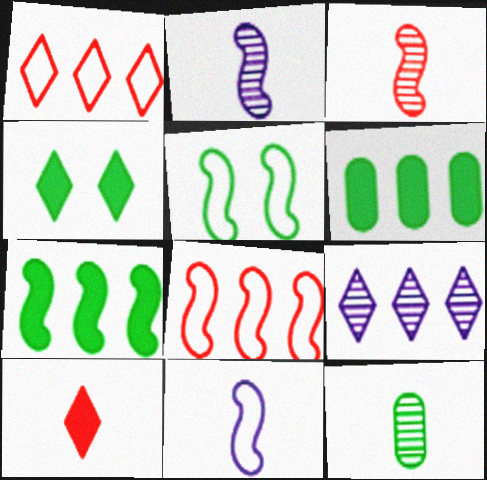[[5, 8, 11], 
[6, 8, 9], 
[10, 11, 12]]